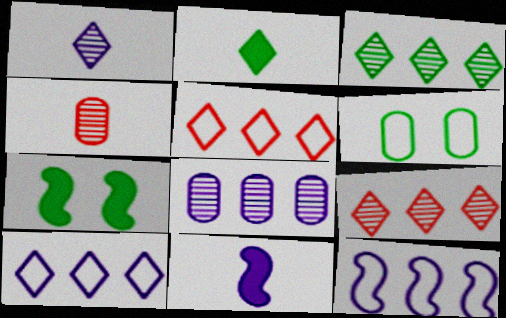[[4, 7, 10], 
[6, 9, 11]]